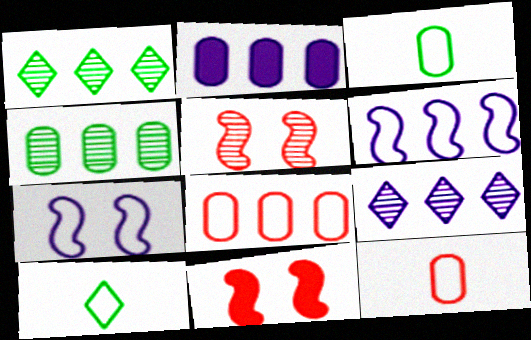[[2, 4, 8], 
[2, 5, 10], 
[2, 6, 9], 
[3, 9, 11], 
[7, 8, 10]]